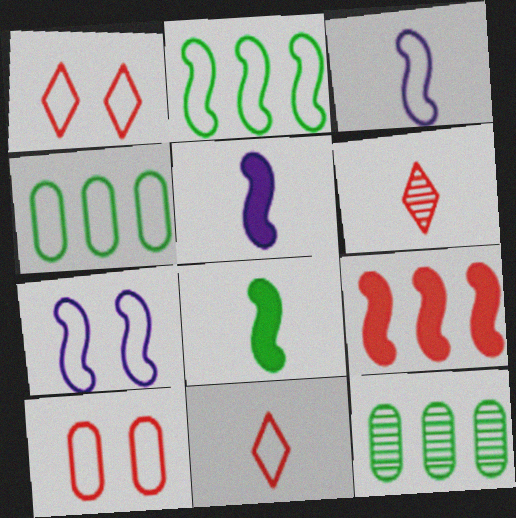[[1, 3, 4], 
[1, 5, 12], 
[4, 7, 11], 
[6, 9, 10]]